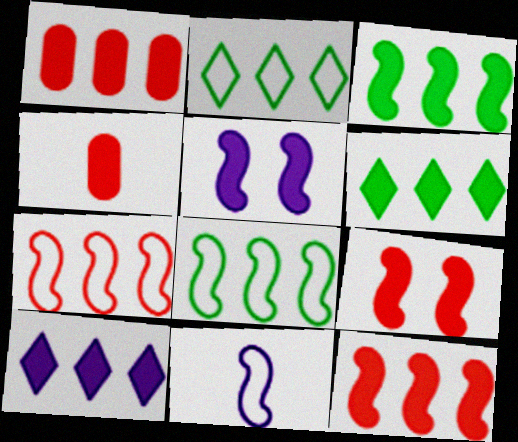[[1, 3, 10], 
[4, 5, 6]]